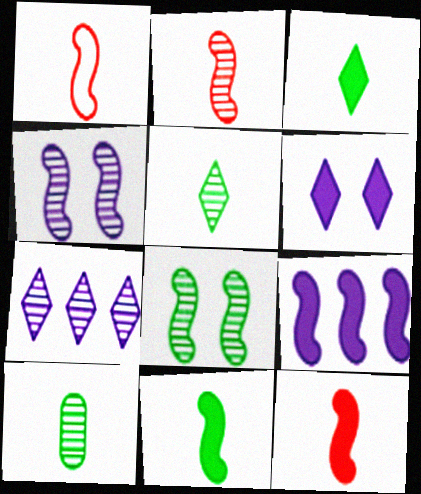[[1, 2, 12], 
[1, 8, 9]]